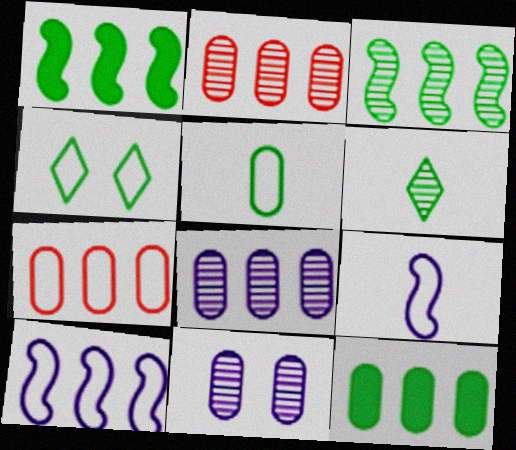[[4, 7, 9], 
[7, 8, 12]]